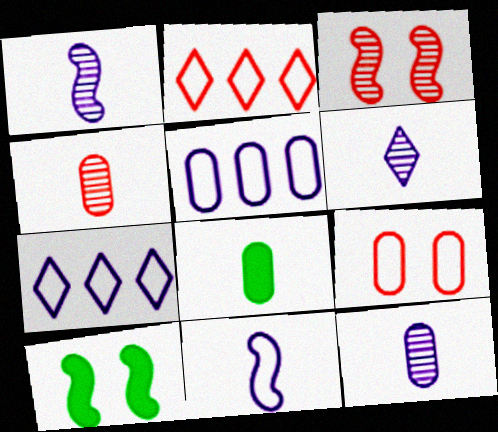[[1, 6, 12], 
[2, 10, 12], 
[3, 7, 8], 
[4, 7, 10]]